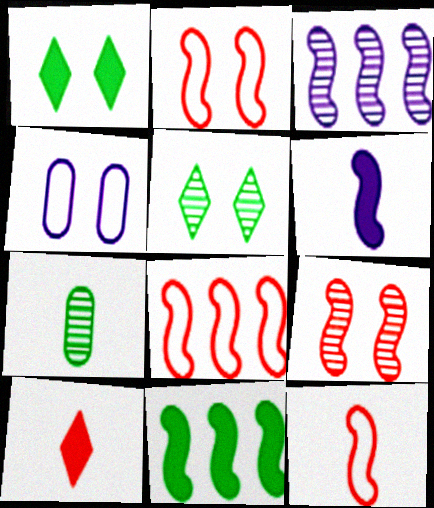[[1, 4, 9], 
[2, 8, 12], 
[3, 8, 11]]